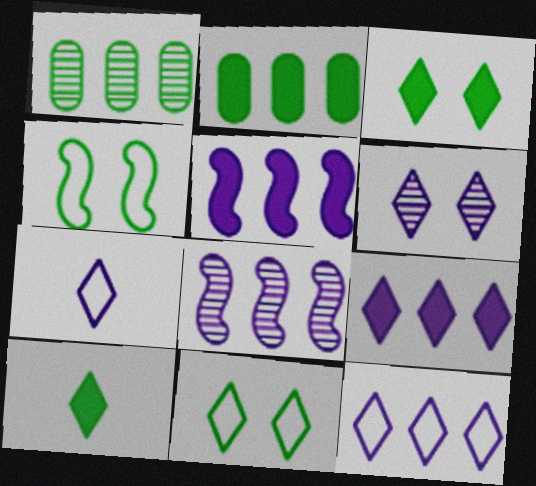[[1, 4, 10], 
[6, 7, 9]]